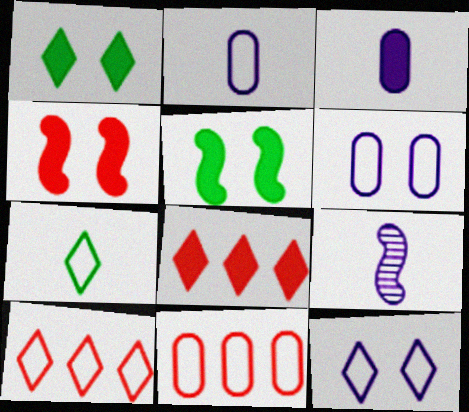[[1, 9, 11], 
[3, 5, 8], 
[7, 10, 12]]